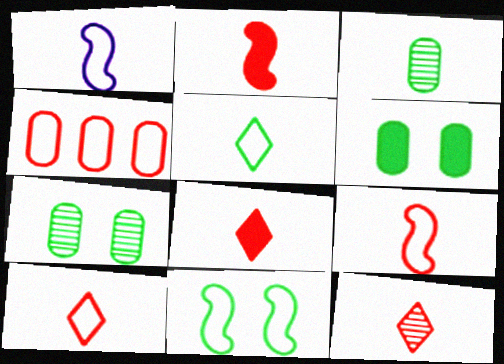[[1, 3, 8], 
[8, 10, 12]]